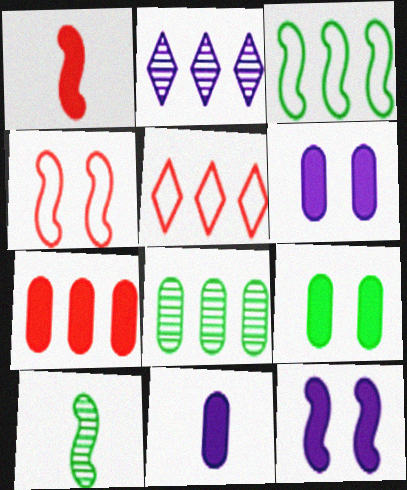[[2, 3, 7], 
[5, 6, 10], 
[7, 9, 11]]